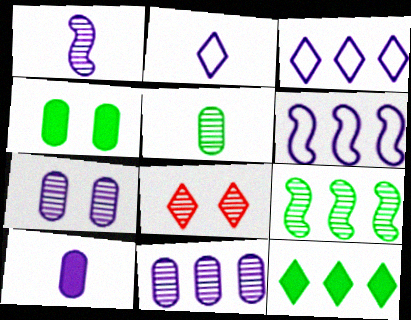[[1, 2, 10], 
[2, 8, 12]]